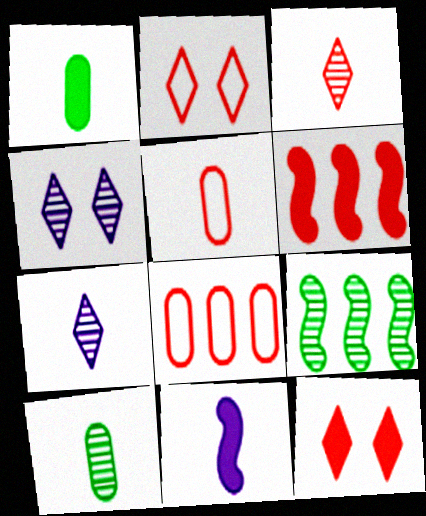[]